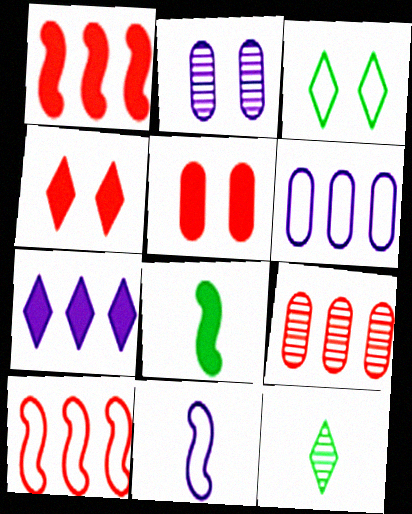[[2, 7, 11], 
[5, 7, 8]]